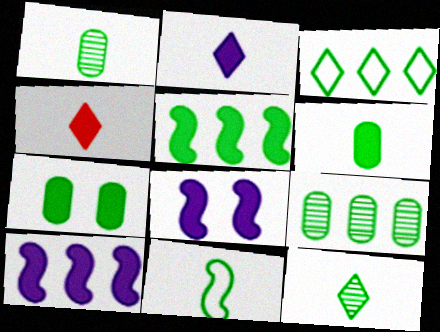[[3, 5, 9], 
[4, 7, 10], 
[6, 11, 12]]